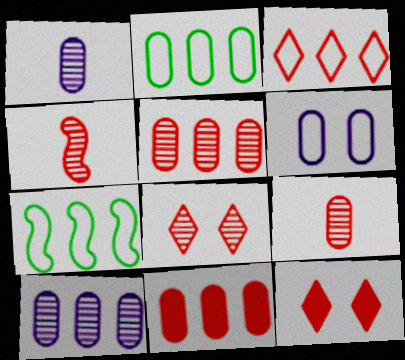[[1, 7, 12], 
[2, 10, 11], 
[4, 5, 8]]